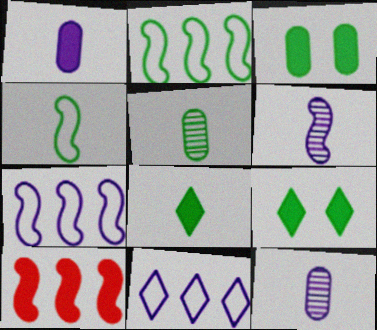[[1, 9, 10], 
[2, 5, 9], 
[4, 5, 8]]